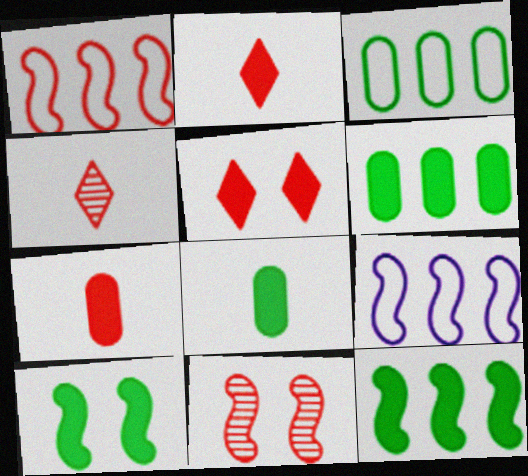[]